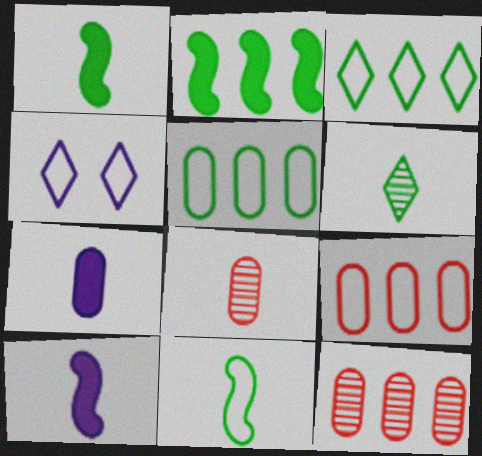[[1, 4, 12], 
[2, 4, 8], 
[4, 9, 11]]